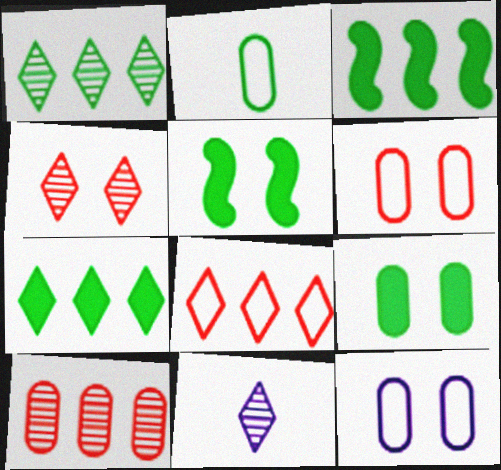[[1, 2, 5], 
[1, 4, 11], 
[3, 6, 11], 
[4, 5, 12]]